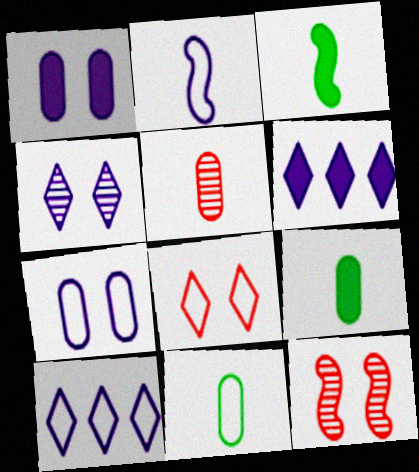[[2, 7, 10], 
[6, 11, 12], 
[9, 10, 12]]